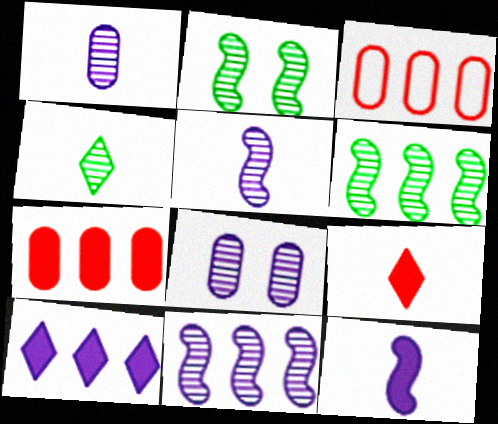[[3, 6, 10]]